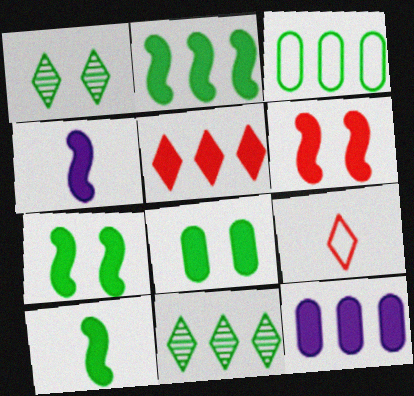[[1, 3, 10], 
[2, 3, 11], 
[2, 4, 6], 
[2, 5, 12], 
[2, 7, 10], 
[4, 5, 8]]